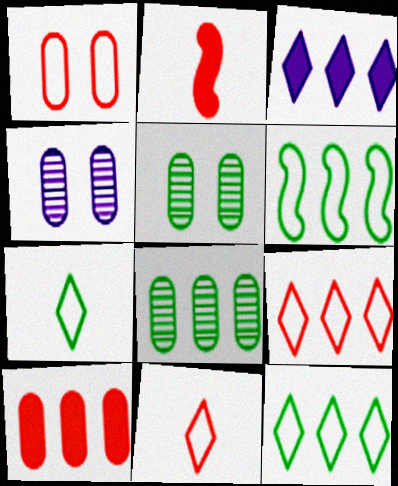[[2, 4, 12]]